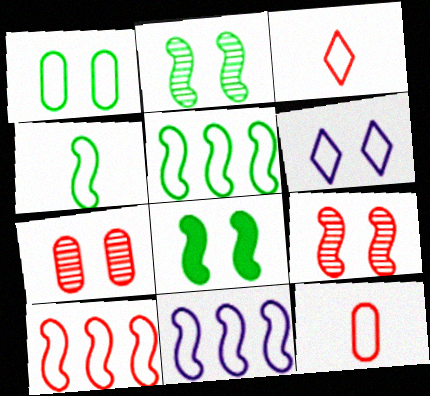[[1, 3, 11], 
[5, 6, 12], 
[5, 10, 11], 
[6, 7, 8]]